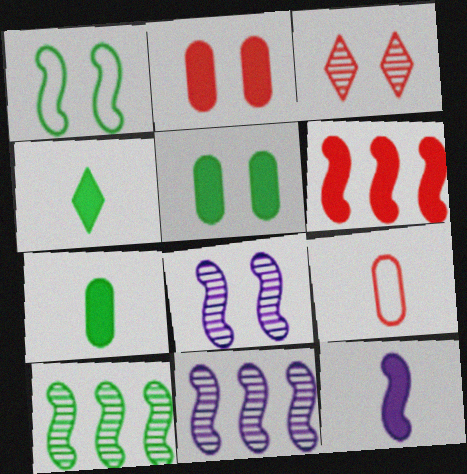[[3, 6, 9]]